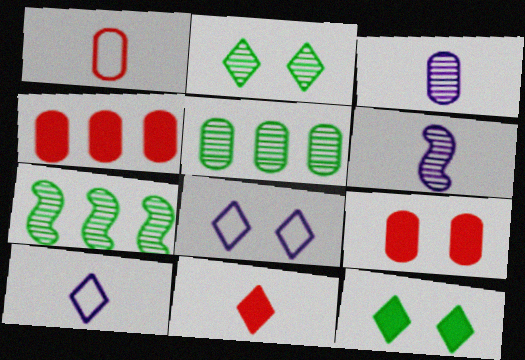[[7, 9, 10]]